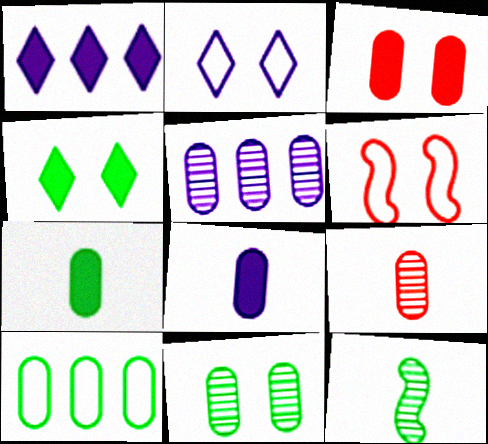[[4, 10, 12], 
[5, 9, 11], 
[7, 10, 11]]